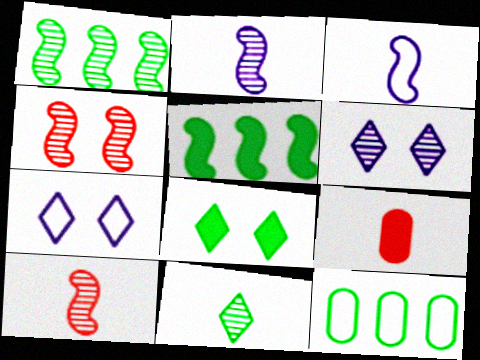[[1, 2, 4], 
[1, 7, 9], 
[3, 4, 5], 
[3, 9, 11]]